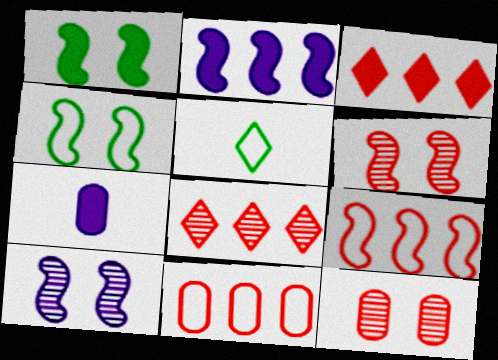[[1, 3, 7], 
[2, 5, 12], 
[4, 7, 8]]